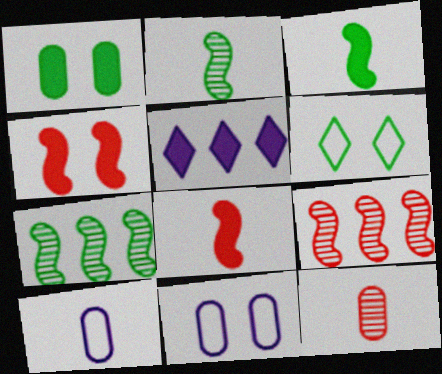[[1, 5, 8]]